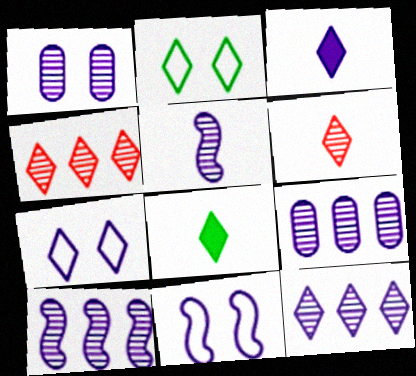[[1, 5, 12], 
[2, 3, 4], 
[3, 7, 12], 
[3, 9, 11], 
[4, 7, 8], 
[9, 10, 12]]